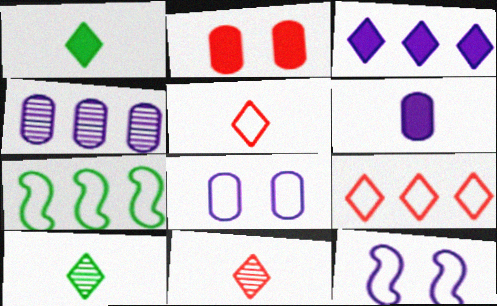[[4, 6, 8], 
[5, 7, 8]]